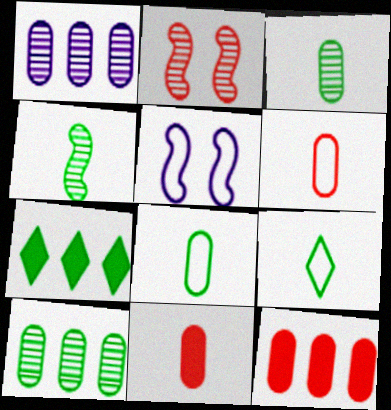[]